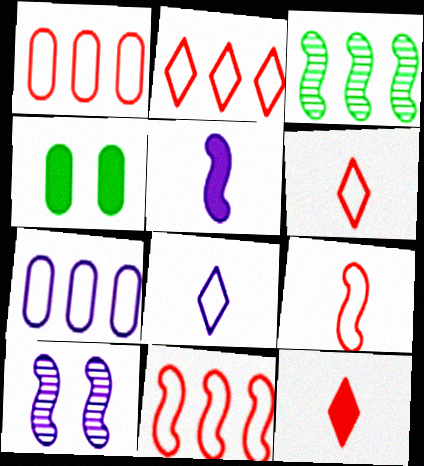[[1, 2, 11]]